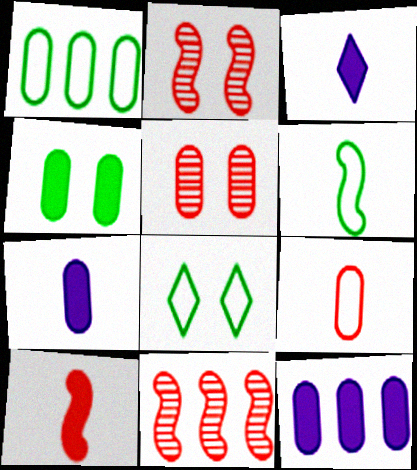[[1, 2, 3], 
[1, 5, 7], 
[1, 6, 8], 
[7, 8, 11]]